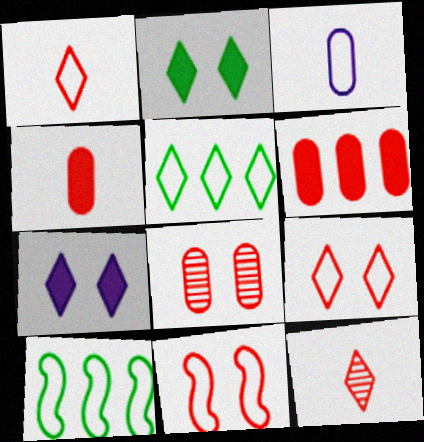[[3, 5, 11], 
[3, 9, 10], 
[5, 7, 12], 
[6, 11, 12]]